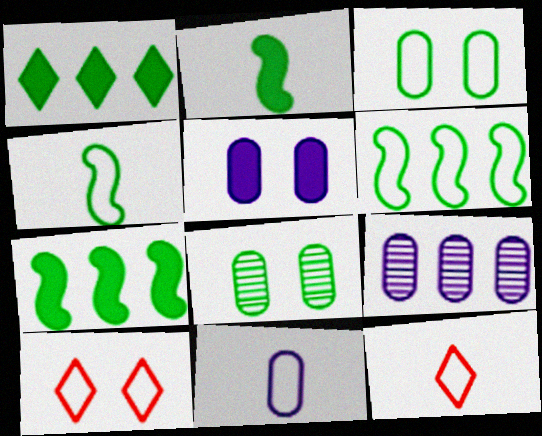[[1, 4, 8], 
[2, 9, 10], 
[4, 11, 12], 
[5, 9, 11], 
[6, 10, 11]]